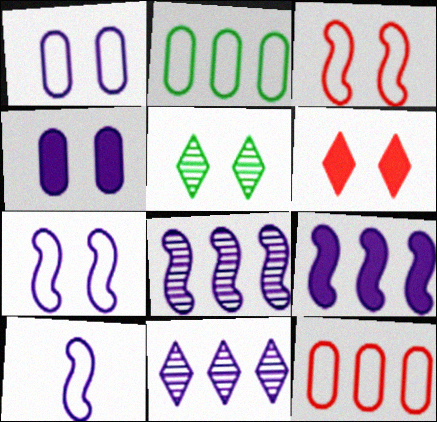[[3, 4, 5], 
[4, 10, 11]]